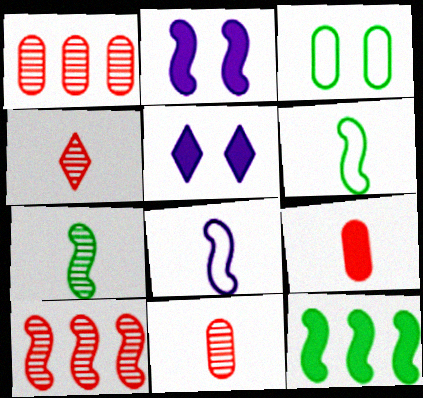[[1, 5, 6], 
[2, 6, 10], 
[5, 9, 12]]